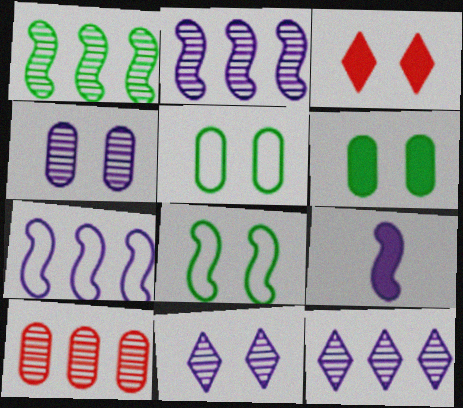[[1, 10, 12], 
[3, 4, 8]]